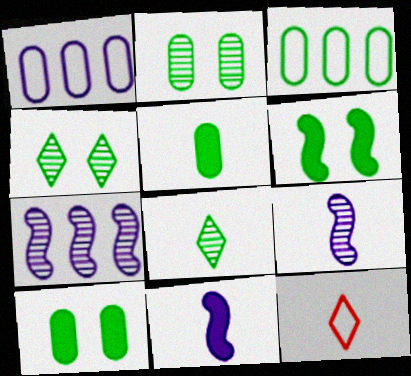[[2, 3, 5], 
[3, 6, 8], 
[5, 9, 12], 
[7, 10, 12]]